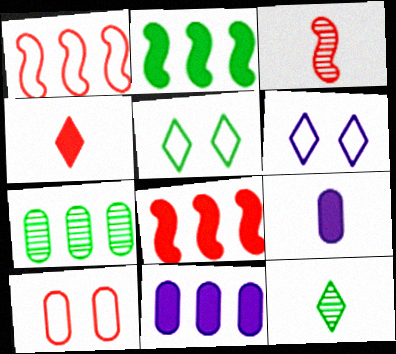[[3, 5, 11], 
[7, 9, 10]]